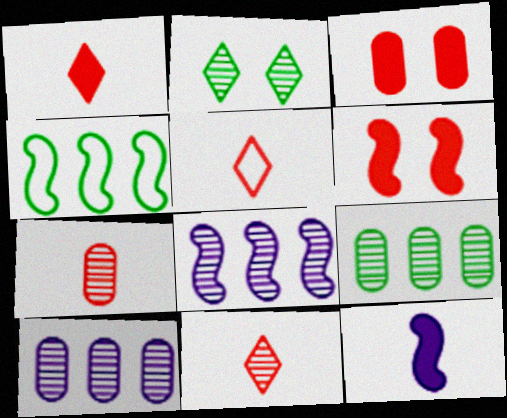[[1, 5, 11], 
[2, 7, 8]]